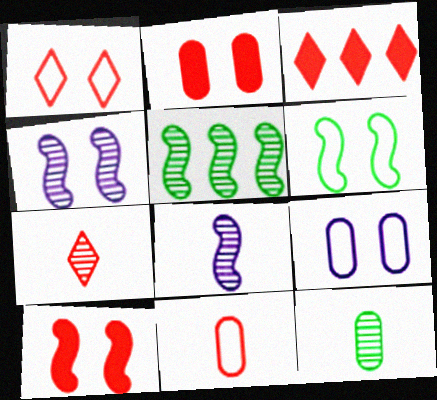[[1, 3, 7], 
[1, 6, 9], 
[4, 6, 10], 
[7, 8, 12]]